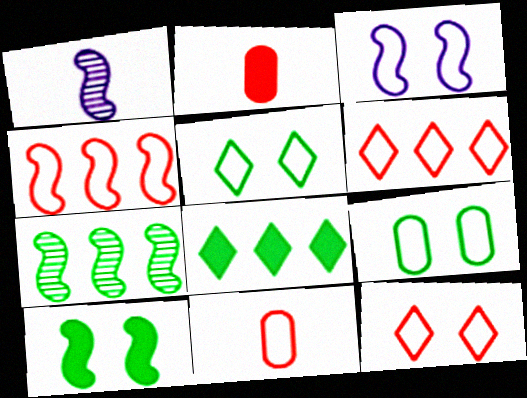[[1, 4, 10], 
[3, 9, 12], 
[4, 11, 12]]